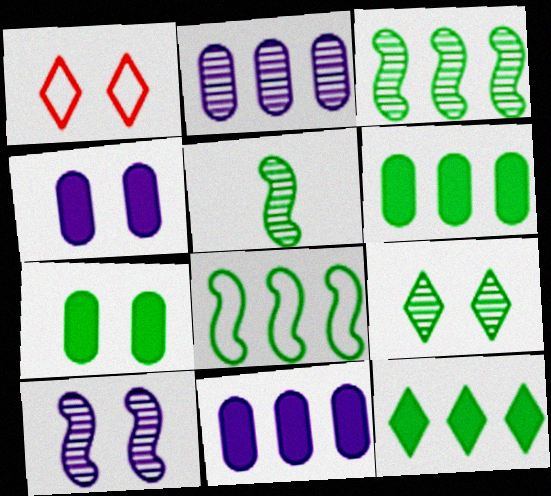[[1, 5, 11], 
[1, 7, 10]]